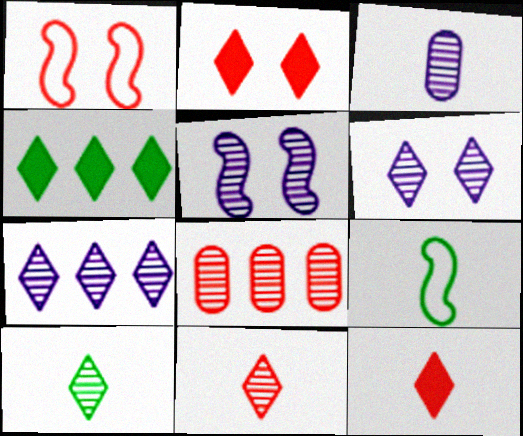[[1, 3, 4], 
[1, 8, 12], 
[3, 5, 7], 
[3, 9, 12], 
[5, 8, 10]]